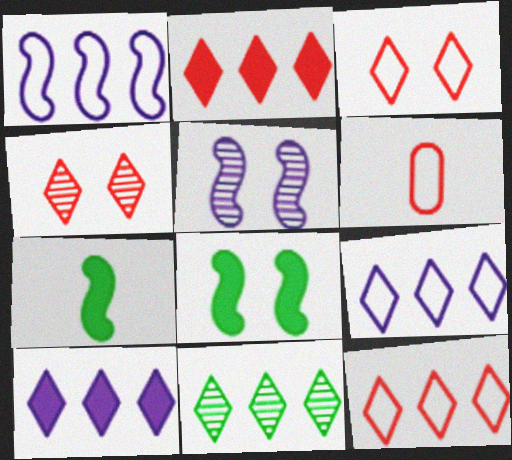[[2, 9, 11], 
[10, 11, 12]]